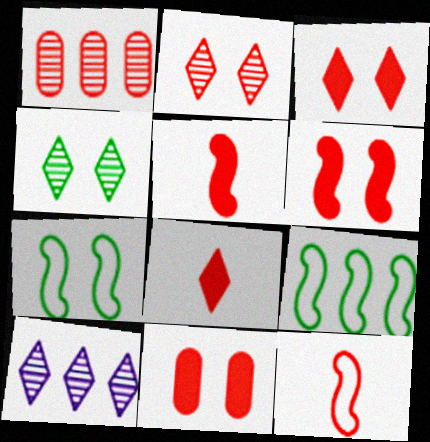[[1, 3, 12], 
[3, 6, 11]]